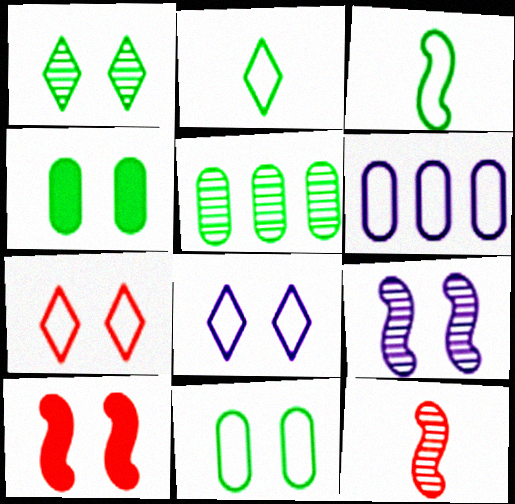[[3, 6, 7], 
[4, 7, 9]]